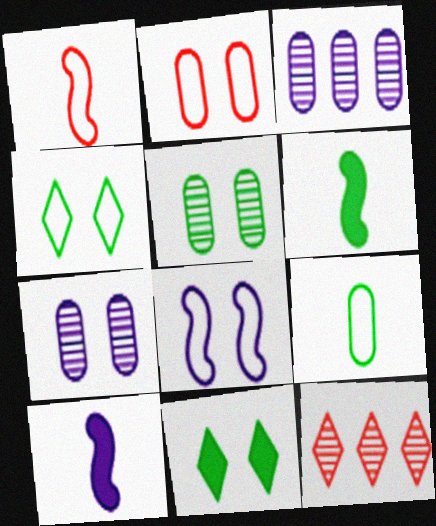[[1, 3, 11], 
[2, 4, 8]]